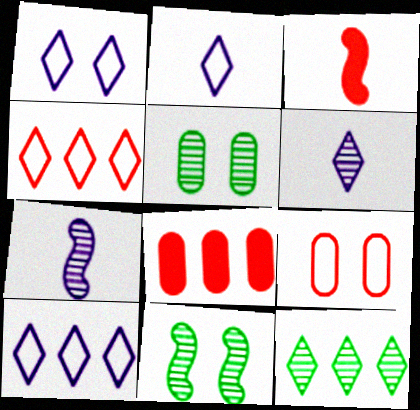[[1, 2, 10], 
[2, 8, 11], 
[3, 5, 10]]